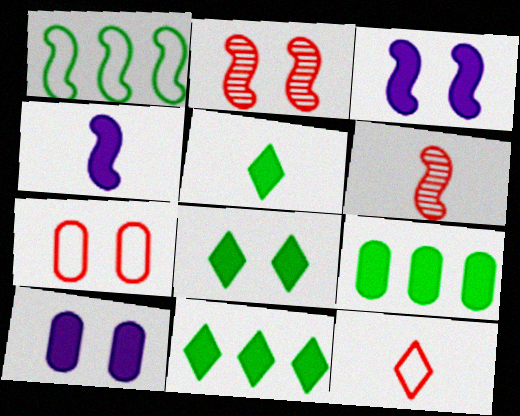[[1, 2, 4], 
[1, 3, 6], 
[5, 8, 11]]